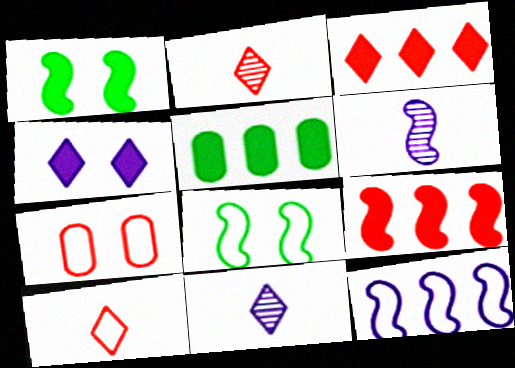[[2, 7, 9], 
[6, 8, 9]]